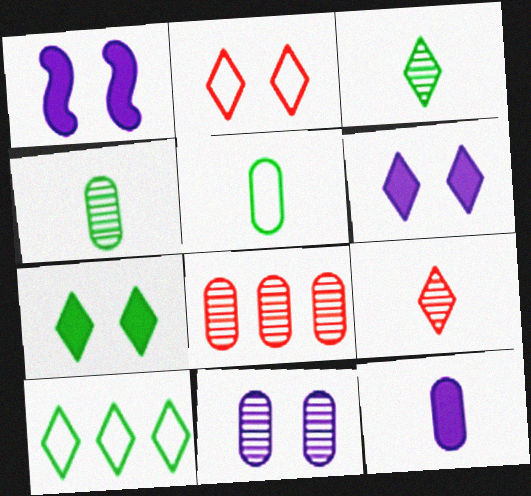[[3, 7, 10], 
[4, 8, 11], 
[6, 9, 10]]